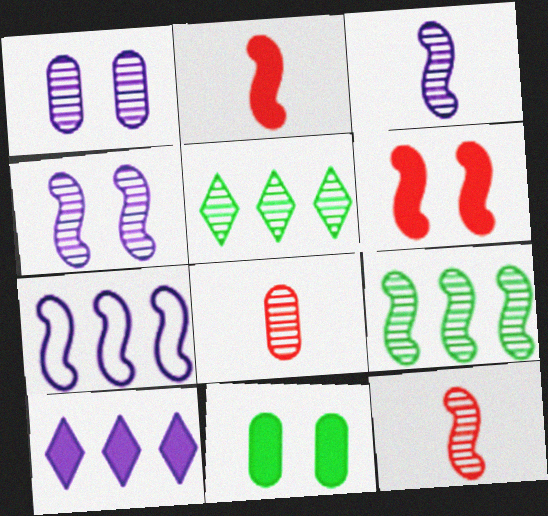[[1, 5, 12], 
[2, 10, 11], 
[4, 5, 8], 
[4, 9, 12]]